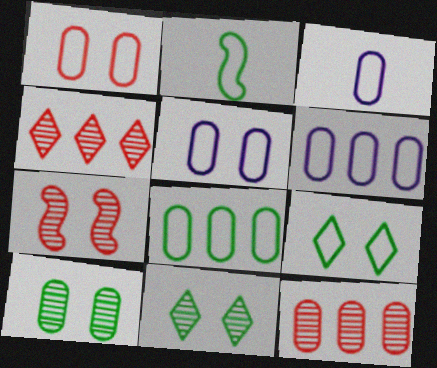[[1, 3, 8], 
[2, 8, 9], 
[3, 5, 6]]